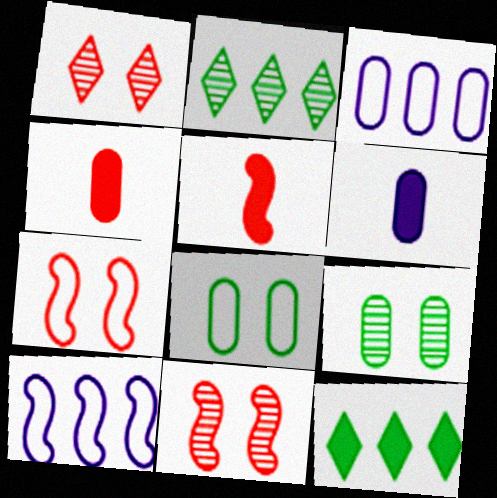[[2, 6, 7], 
[3, 4, 9]]